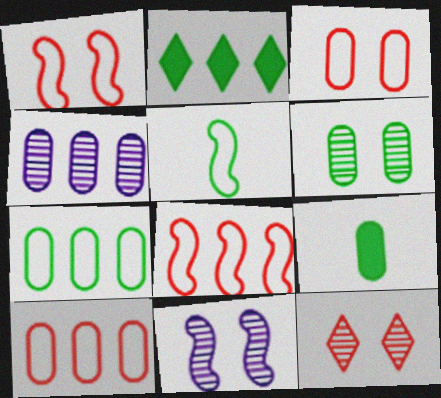[[2, 4, 8], 
[2, 5, 6], 
[3, 4, 9], 
[6, 7, 9], 
[6, 11, 12]]